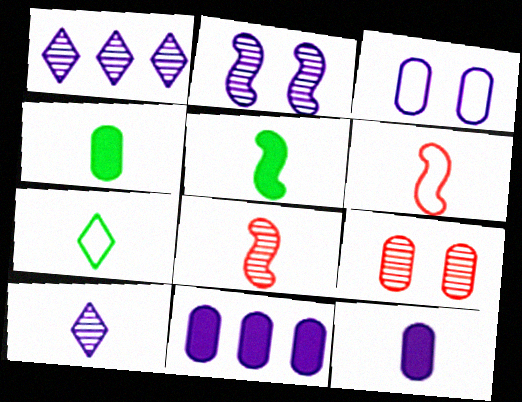[[4, 6, 10], 
[7, 8, 12]]